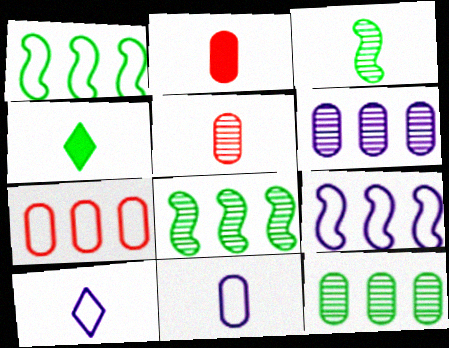[[2, 3, 10]]